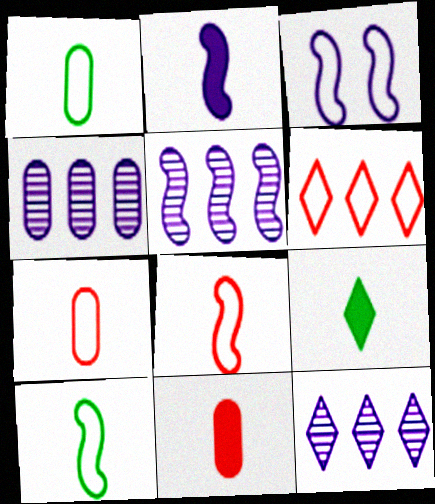[[1, 3, 6], 
[2, 3, 5], 
[2, 9, 11], 
[4, 5, 12]]